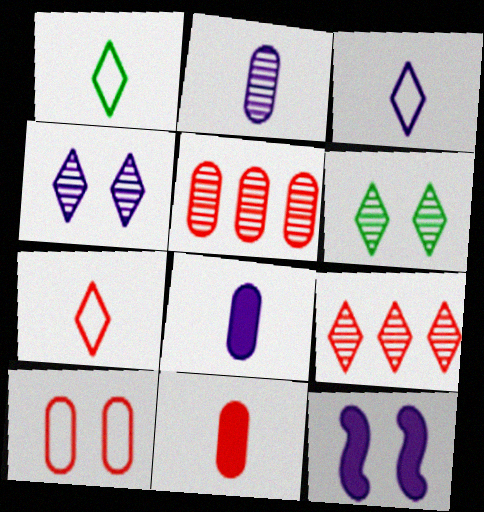[[1, 3, 7], 
[1, 5, 12], 
[5, 10, 11], 
[6, 10, 12]]